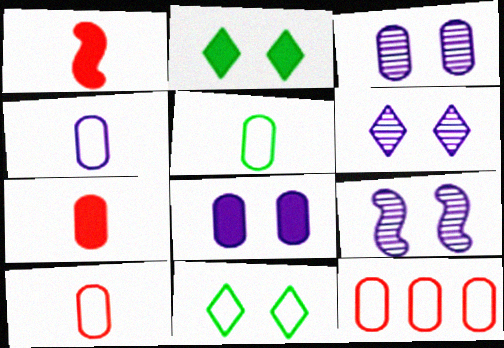[[3, 6, 9], 
[4, 5, 10]]